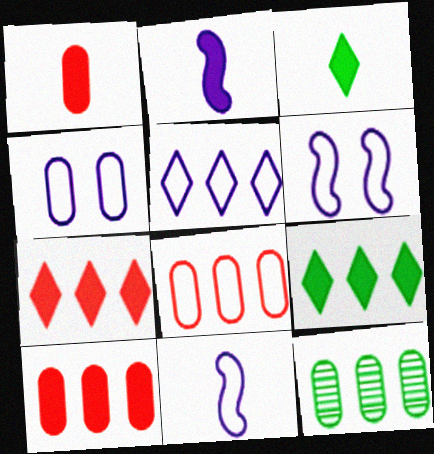[[1, 2, 3], 
[1, 4, 12], 
[4, 5, 11]]